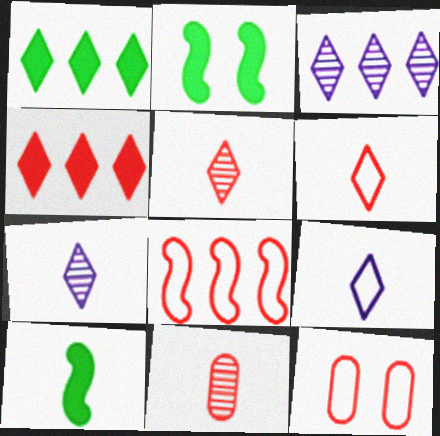[[3, 10, 12], 
[6, 8, 12], 
[9, 10, 11]]